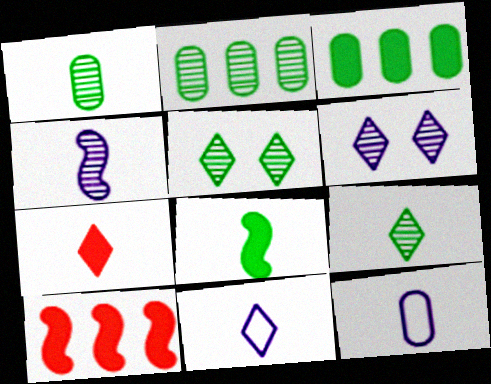[[5, 10, 12], 
[7, 9, 11]]